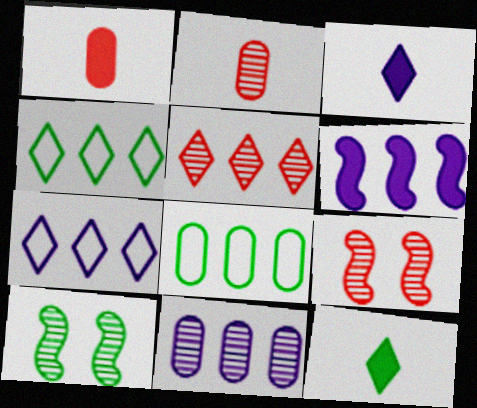[[1, 7, 10], 
[2, 5, 9], 
[3, 8, 9], 
[5, 6, 8], 
[6, 7, 11], 
[8, 10, 12]]